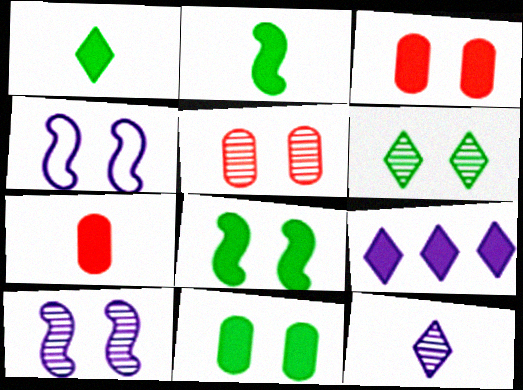[[2, 3, 9], 
[3, 4, 6], 
[5, 6, 10], 
[7, 8, 9]]